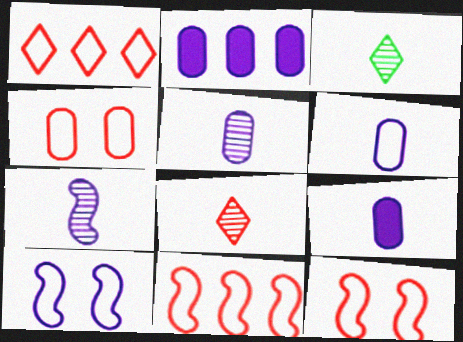[[2, 3, 12], 
[5, 6, 9]]